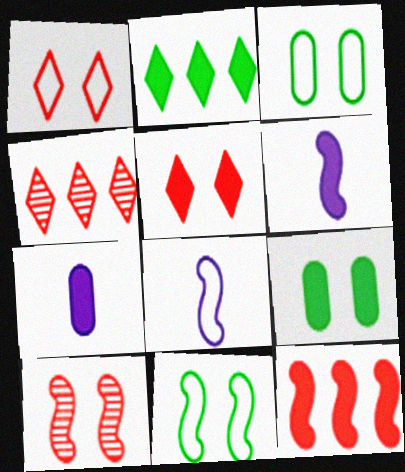[[3, 4, 6], 
[4, 7, 11], 
[4, 8, 9]]